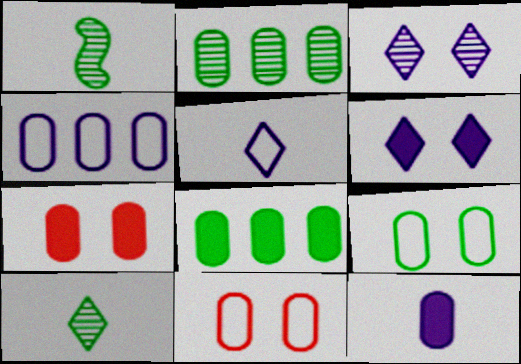[[2, 11, 12], 
[7, 8, 12]]